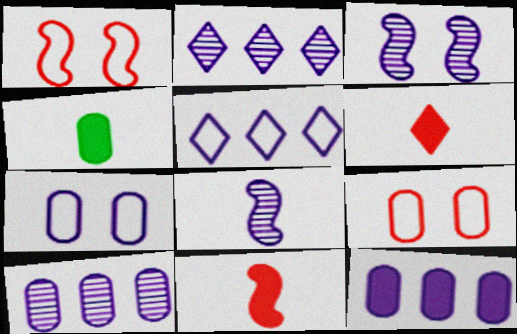[[1, 2, 4], 
[4, 9, 10]]